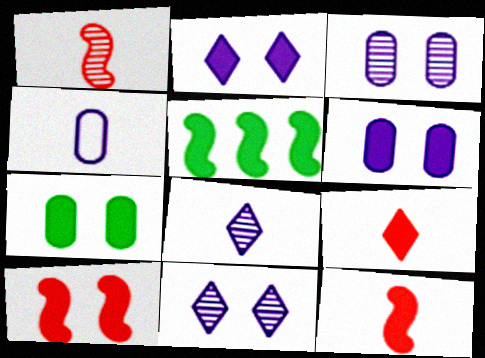[[2, 7, 10], 
[5, 6, 9]]